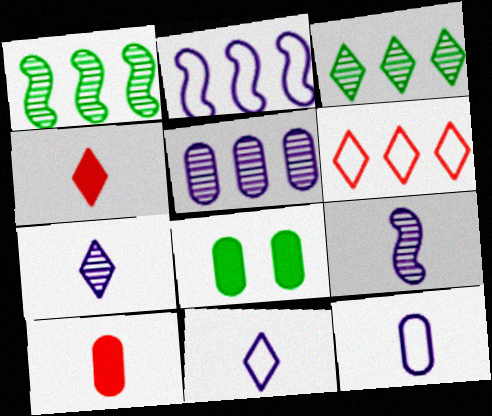[[6, 8, 9]]